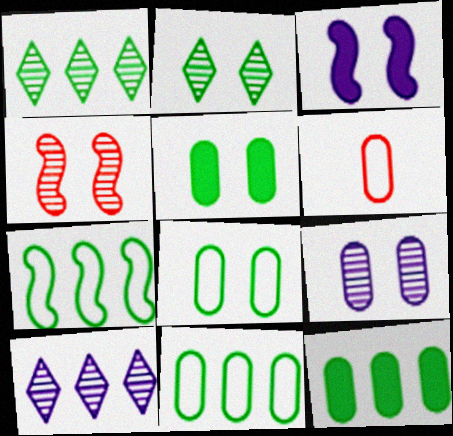[[1, 3, 6], 
[1, 7, 12], 
[2, 4, 9], 
[6, 9, 12]]